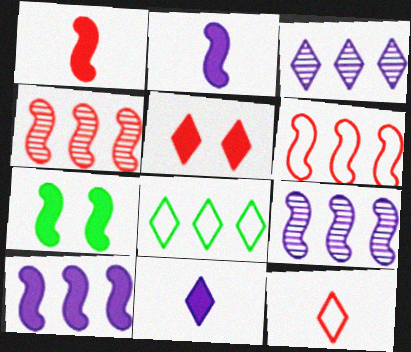[[1, 7, 10]]